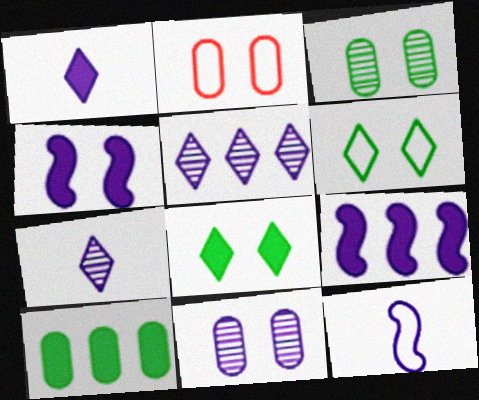[]